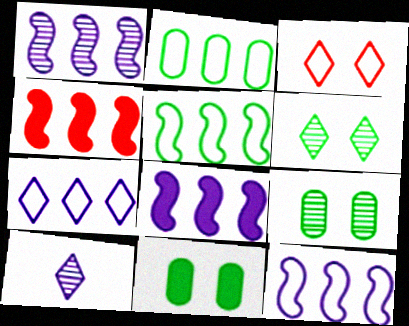[[1, 4, 5], 
[1, 8, 12]]